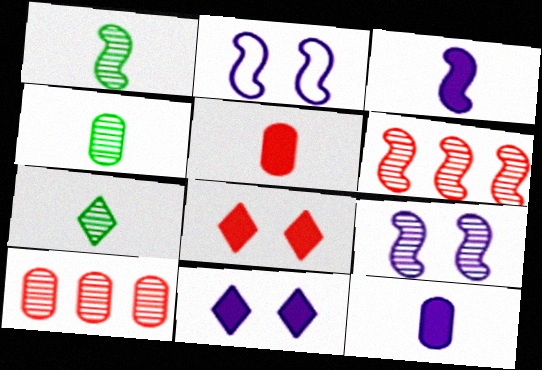[[1, 4, 7], 
[1, 6, 9], 
[7, 9, 10]]